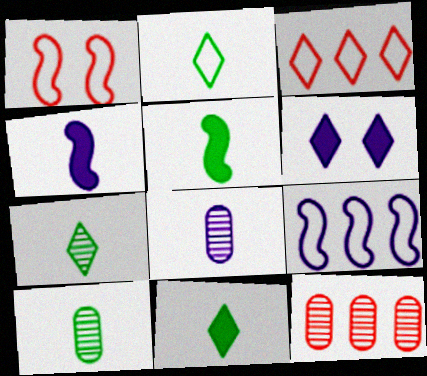[[2, 5, 10], 
[2, 7, 11], 
[3, 6, 7], 
[6, 8, 9]]